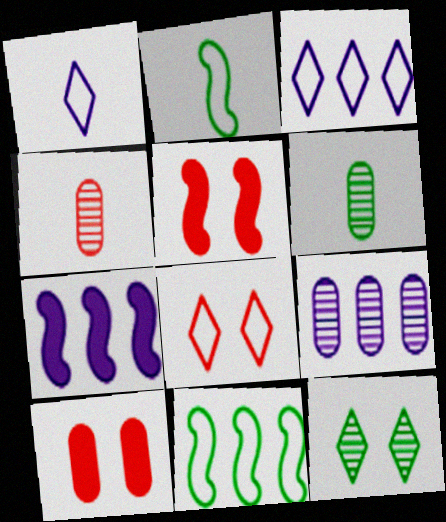[[3, 5, 6], 
[3, 7, 9], 
[6, 7, 8]]